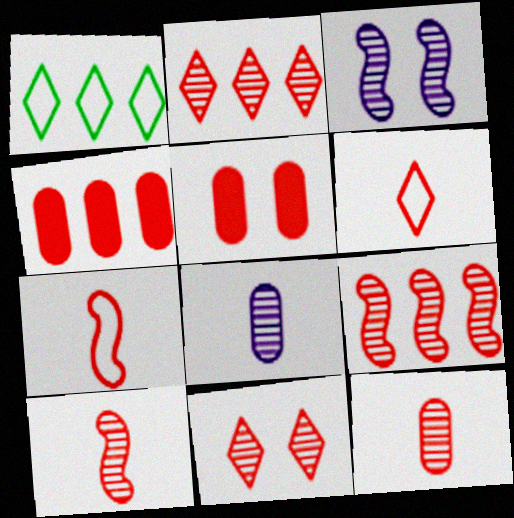[[2, 5, 7], 
[4, 7, 11], 
[5, 6, 9], 
[9, 11, 12]]